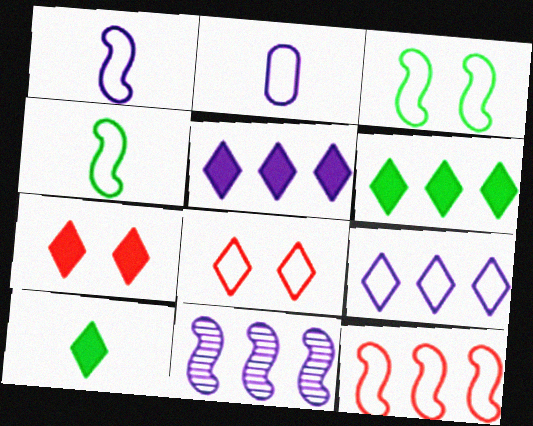[[1, 3, 12], 
[5, 7, 10]]